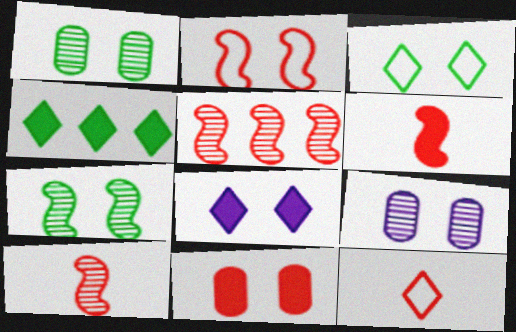[[1, 2, 8], 
[2, 5, 6], 
[5, 11, 12]]